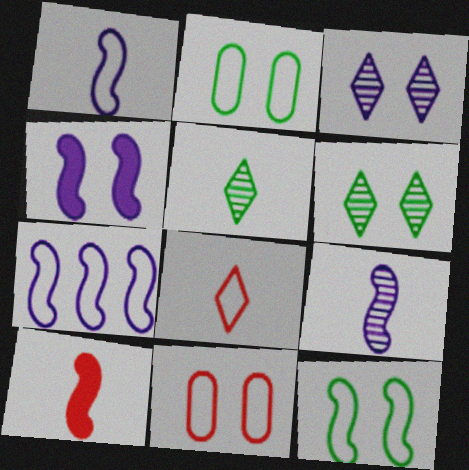[[2, 7, 8], 
[4, 6, 11], 
[4, 7, 9]]